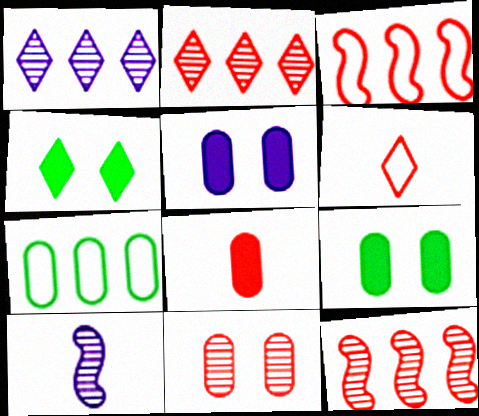[[1, 4, 6]]